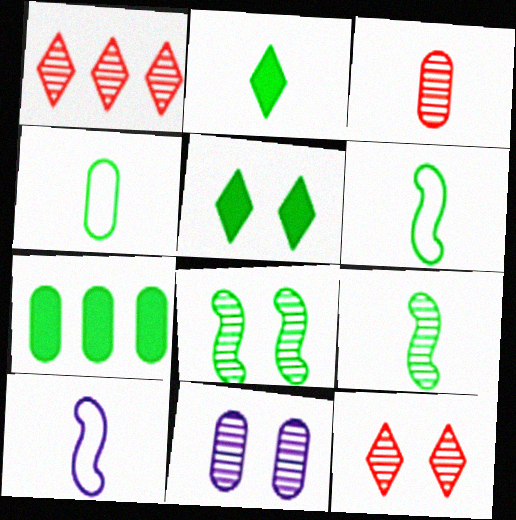[[1, 9, 11], 
[2, 3, 10], 
[2, 4, 9], 
[7, 10, 12], 
[8, 11, 12]]